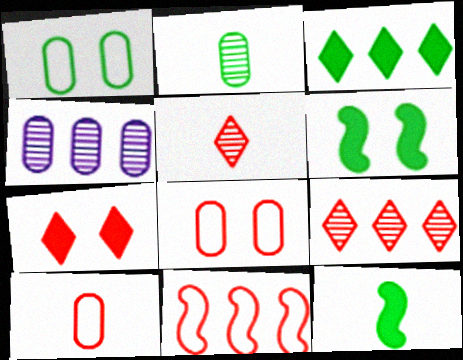[[3, 4, 11]]